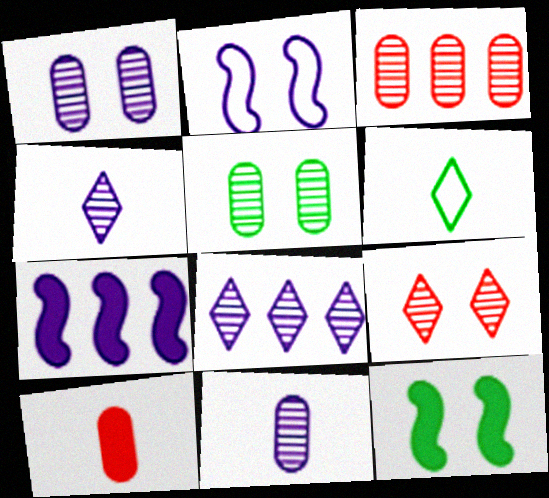[[3, 5, 11]]